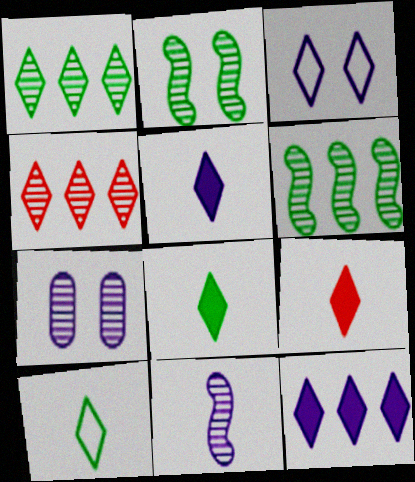[[1, 3, 9], 
[3, 4, 8], 
[5, 8, 9]]